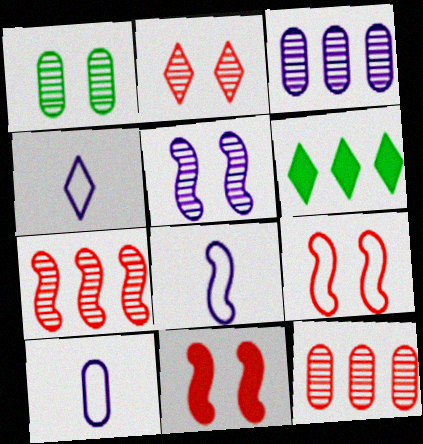[[1, 2, 5], 
[2, 4, 6], 
[4, 8, 10]]